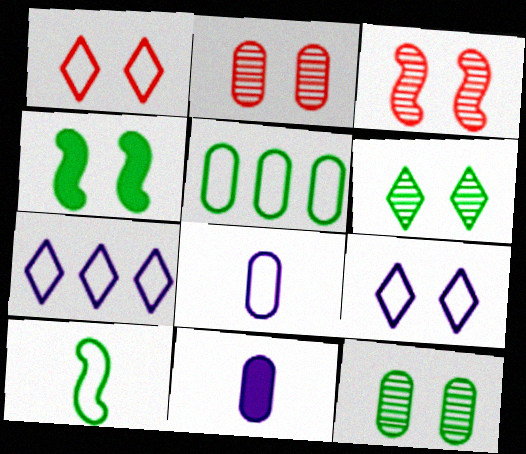[[2, 4, 9], 
[2, 5, 11]]